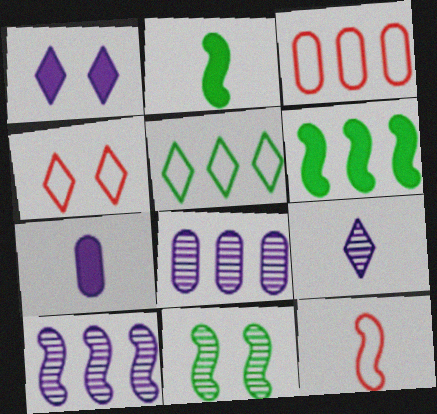[[2, 4, 8], 
[3, 4, 12]]